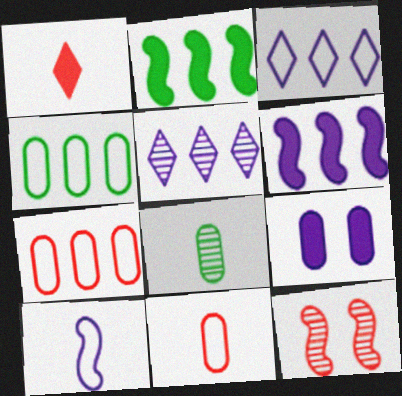[[1, 2, 9], 
[1, 7, 12], 
[1, 8, 10], 
[2, 5, 7], 
[2, 10, 12], 
[5, 8, 12], 
[5, 9, 10], 
[7, 8, 9]]